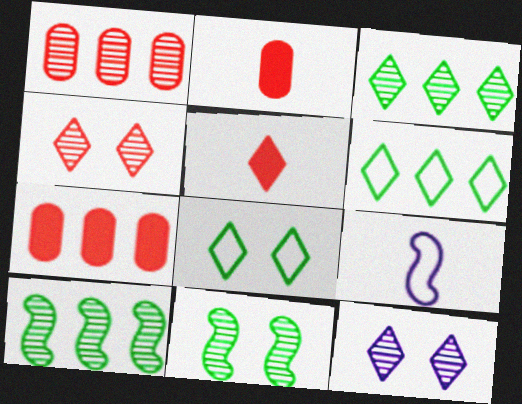[[5, 6, 12]]